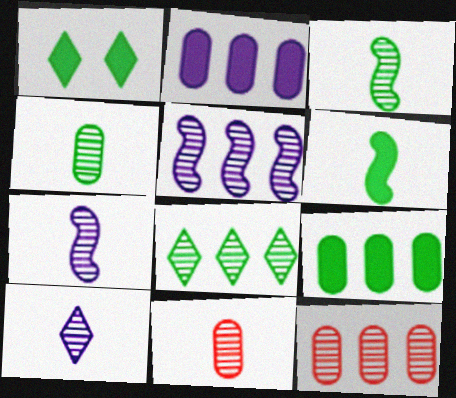[[1, 6, 9], 
[3, 10, 11], 
[5, 8, 12]]